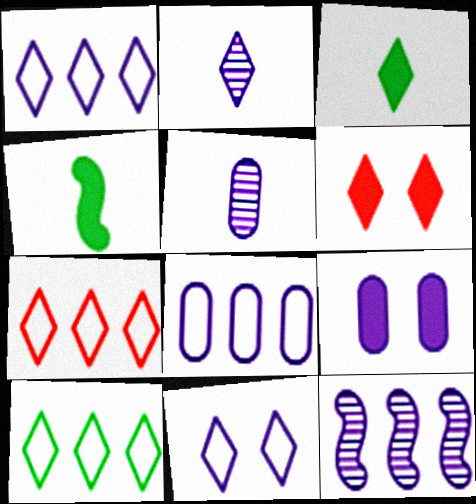[[1, 7, 10], 
[2, 6, 10], 
[5, 8, 9]]